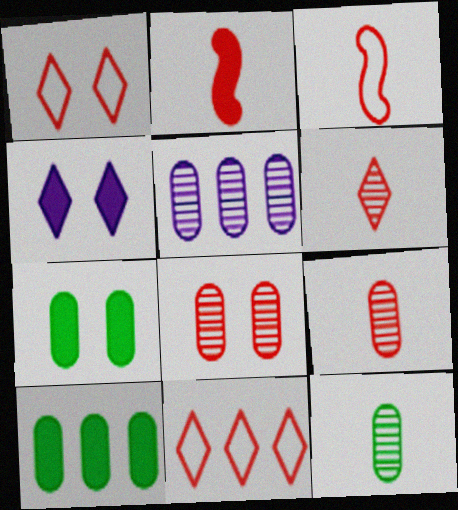[[2, 4, 10], 
[2, 8, 11], 
[5, 8, 12]]